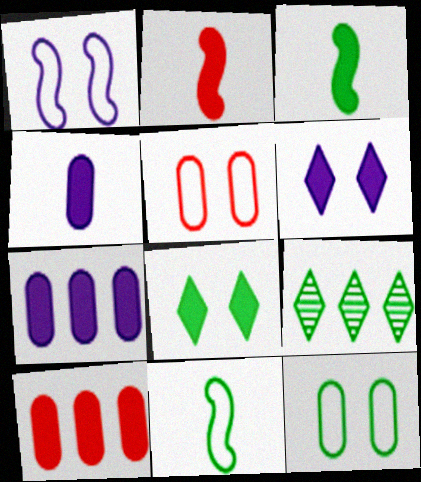[[2, 7, 8], 
[3, 6, 10], 
[3, 9, 12]]